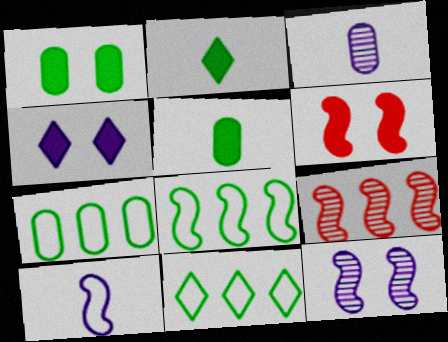[[1, 4, 6], 
[3, 6, 11], 
[7, 8, 11]]